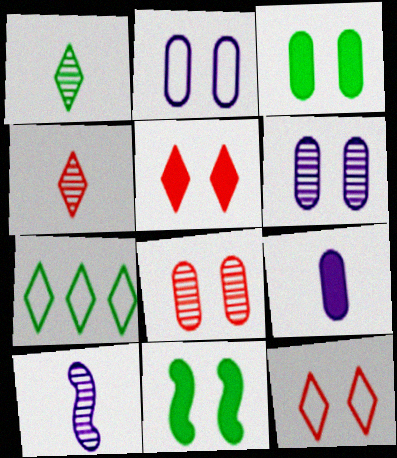[[2, 3, 8], 
[6, 11, 12]]